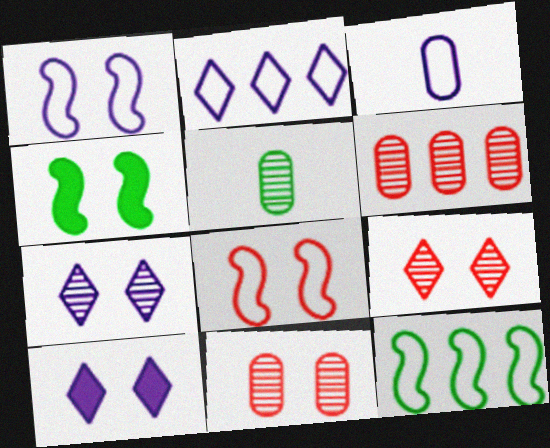[[1, 2, 3]]